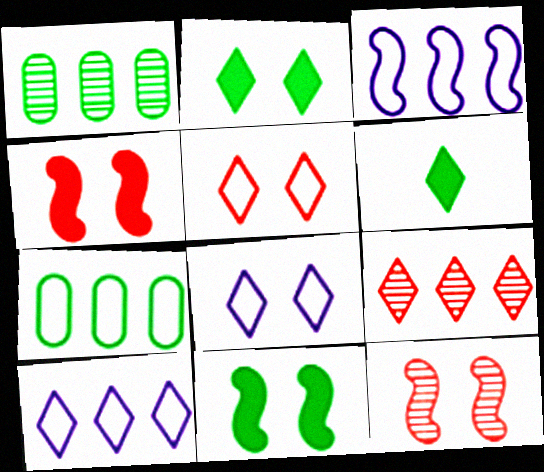[[6, 8, 9]]